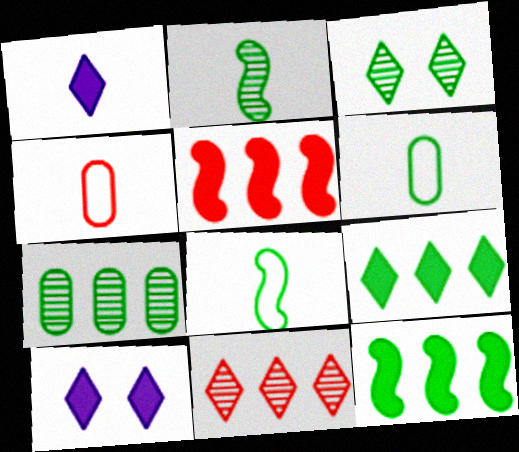[[1, 2, 4], 
[2, 3, 7], 
[3, 6, 12]]